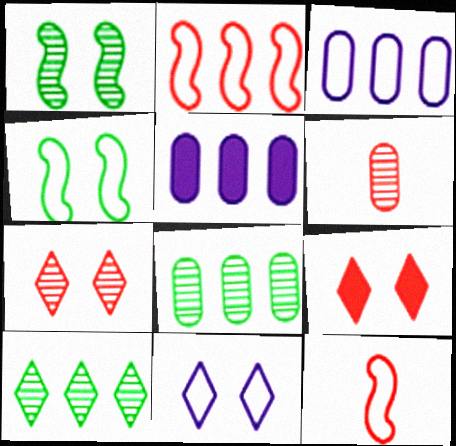[[2, 5, 10], 
[2, 6, 9]]